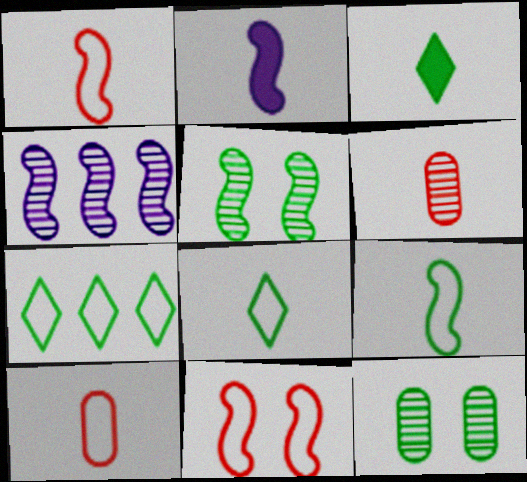[[2, 6, 8]]